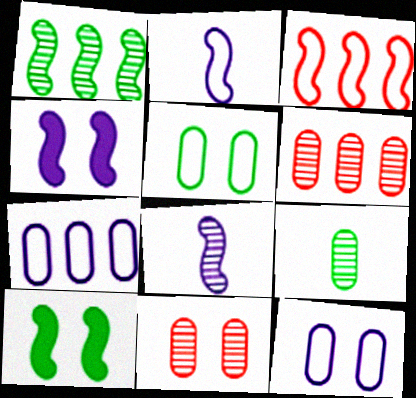[[3, 8, 10]]